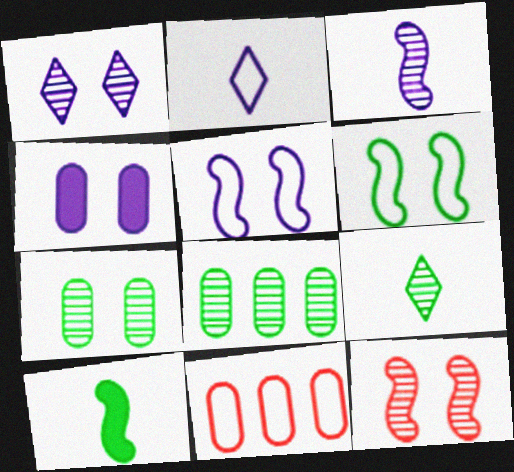[[1, 4, 5], 
[1, 7, 12], 
[1, 10, 11], 
[2, 6, 11]]